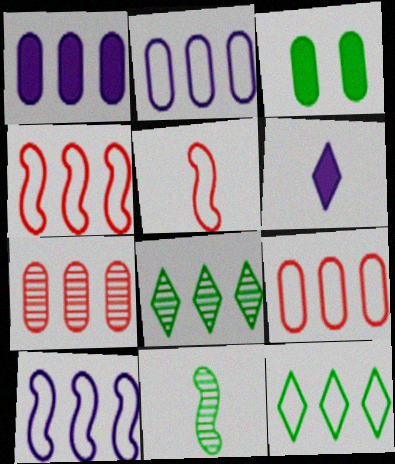[[1, 4, 8], 
[2, 4, 12], 
[3, 11, 12], 
[9, 10, 12]]